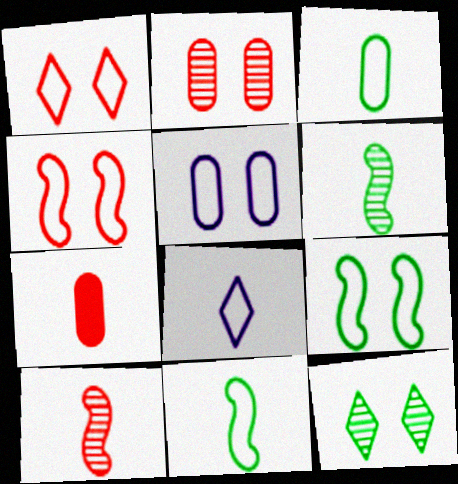[[1, 5, 9], 
[6, 7, 8]]